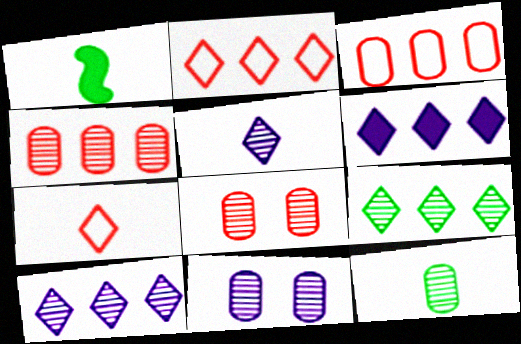[[1, 2, 11], 
[2, 6, 9], 
[4, 11, 12]]